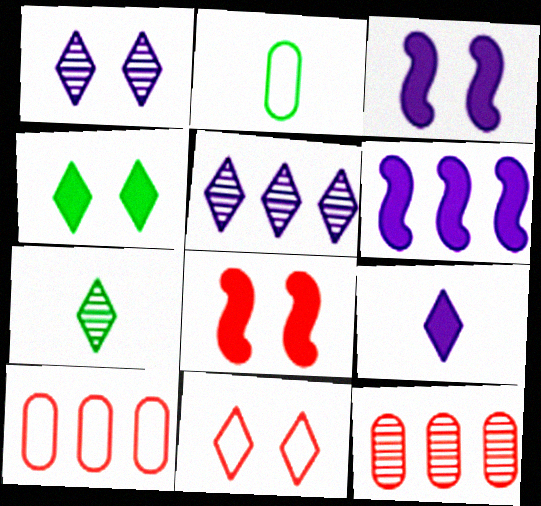[[1, 4, 11], 
[2, 5, 8], 
[3, 7, 10]]